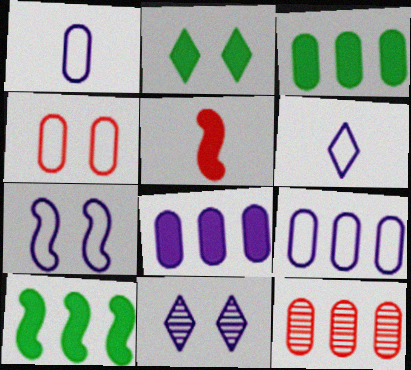[[2, 5, 8], 
[3, 9, 12], 
[6, 7, 9]]